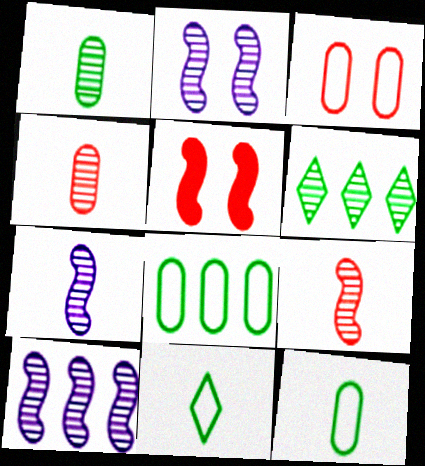[[2, 4, 6], 
[2, 7, 10]]